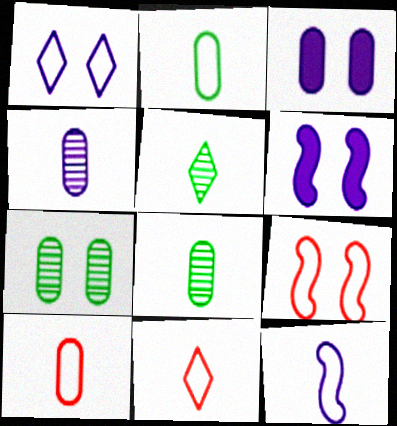[[2, 11, 12]]